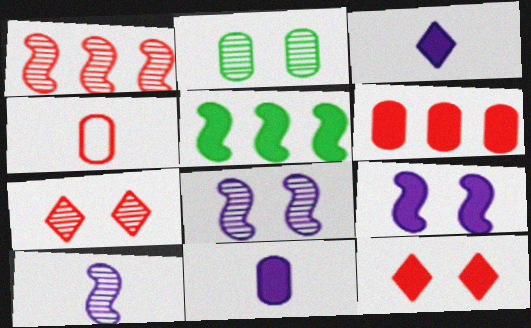[[1, 4, 12], 
[2, 7, 8], 
[5, 11, 12]]